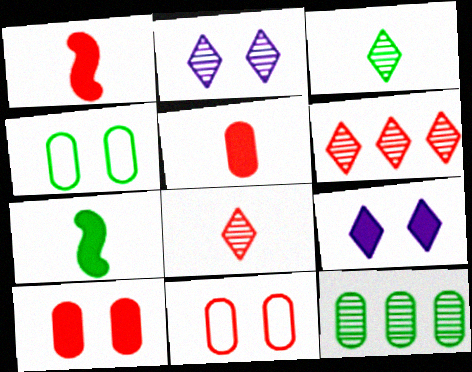[[1, 6, 11], 
[2, 3, 6]]